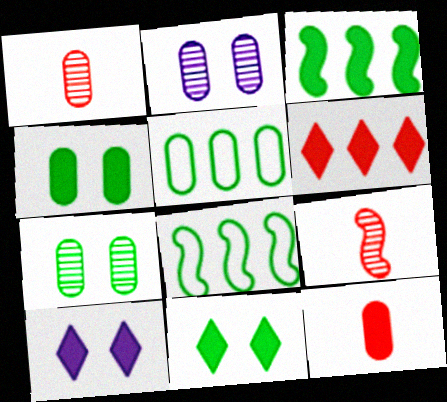[[1, 8, 10], 
[2, 5, 12], 
[3, 10, 12], 
[5, 9, 10]]